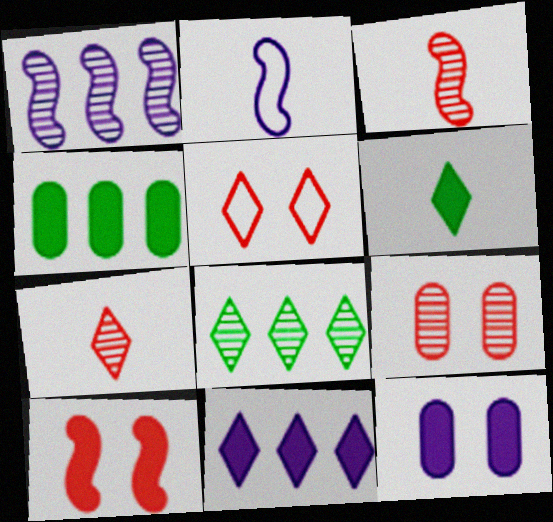[[5, 9, 10]]